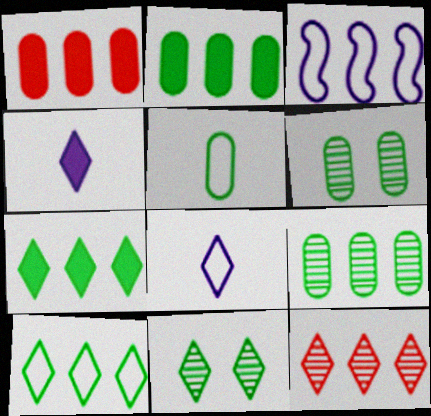[[2, 3, 12], 
[2, 5, 6]]